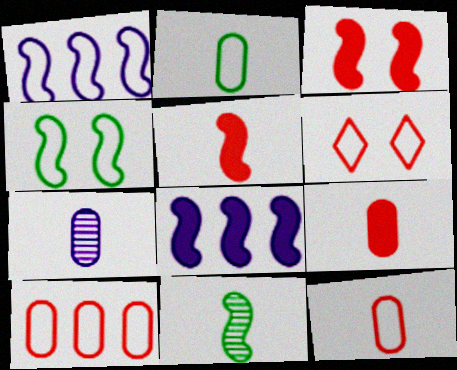[[1, 2, 6], 
[1, 3, 11], 
[2, 7, 9]]